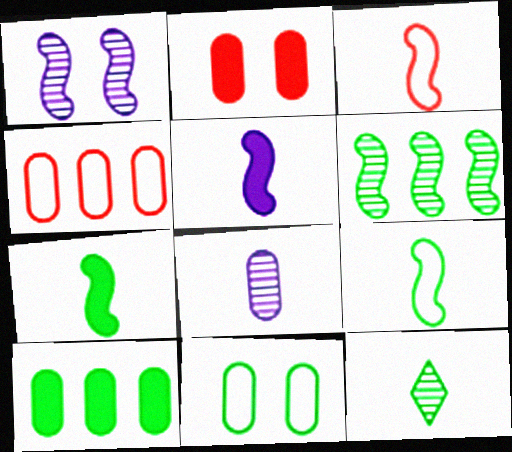[]